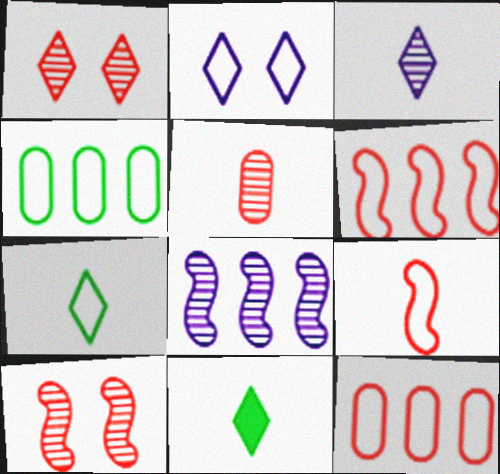[[2, 4, 9]]